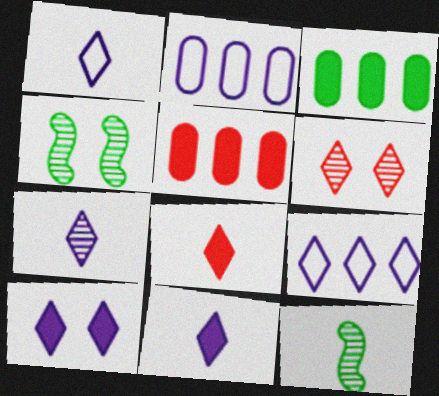[[1, 4, 5], 
[1, 7, 11], 
[2, 4, 8], 
[7, 9, 10]]